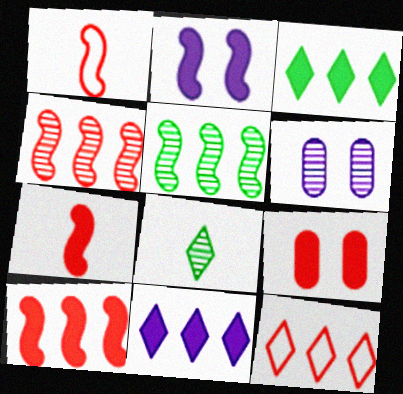[[1, 2, 5], 
[1, 3, 6], 
[4, 6, 8]]